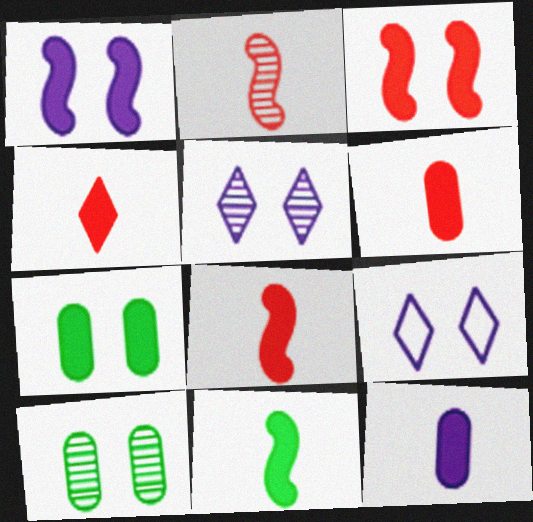[[3, 9, 10], 
[4, 6, 8], 
[4, 11, 12]]